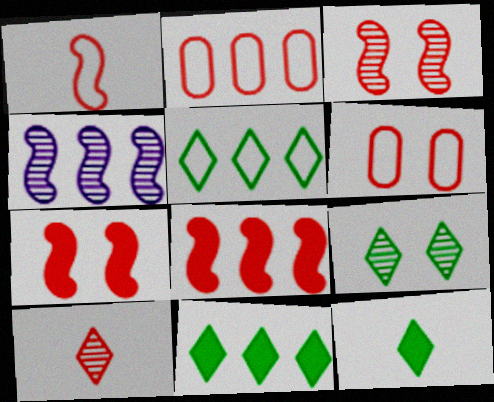[[1, 3, 8], 
[2, 4, 11], 
[2, 7, 10], 
[4, 6, 12], 
[5, 9, 12], 
[6, 8, 10]]